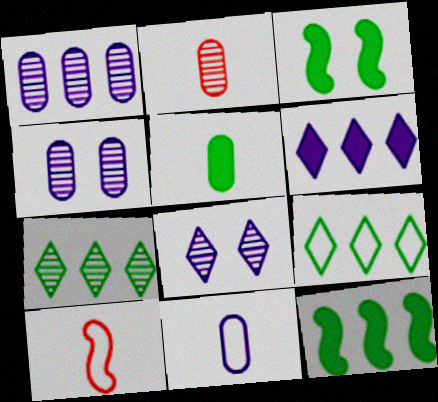[[2, 5, 11]]